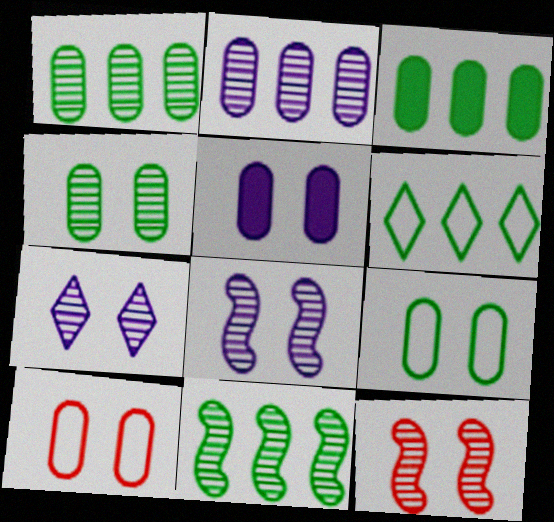[[3, 6, 11], 
[4, 5, 10], 
[4, 7, 12]]